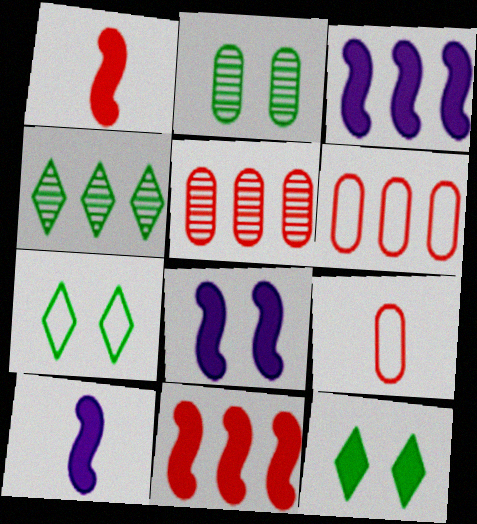[[3, 4, 6], 
[3, 8, 10], 
[4, 8, 9], 
[5, 7, 10]]